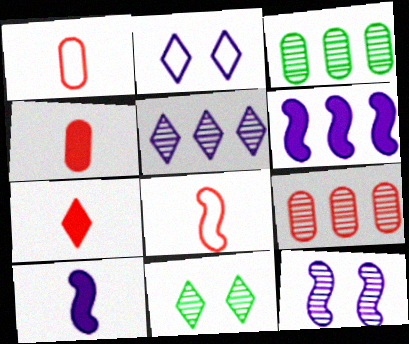[[1, 6, 11]]